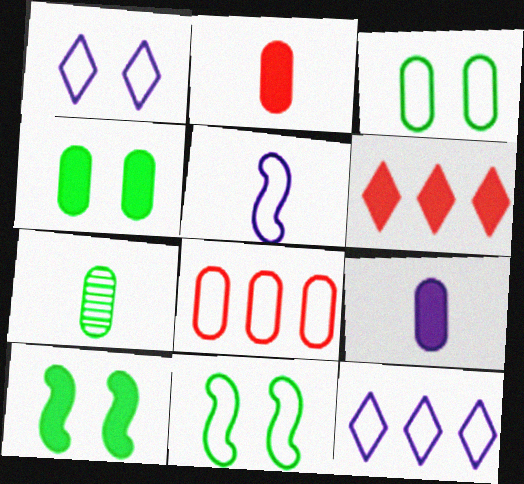[[6, 9, 10]]